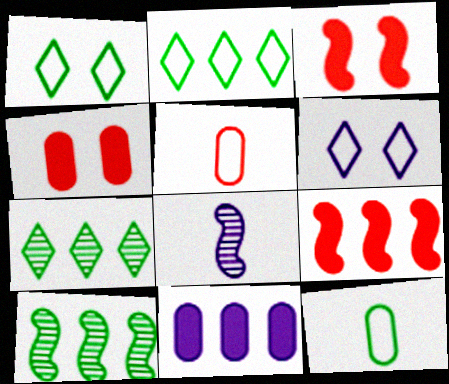[[2, 4, 8], 
[6, 8, 11]]